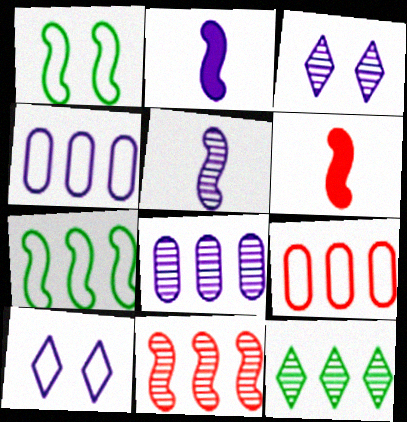[[1, 2, 11], 
[2, 3, 4], 
[2, 8, 10], 
[3, 5, 8], 
[8, 11, 12]]